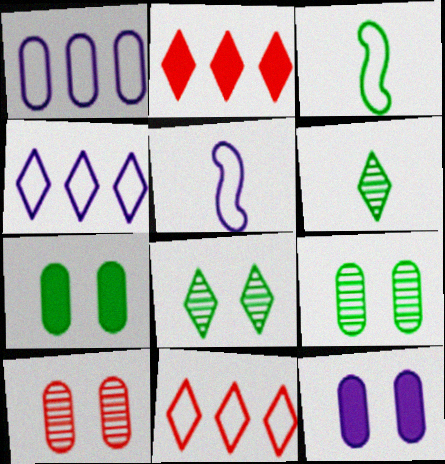[[2, 5, 9]]